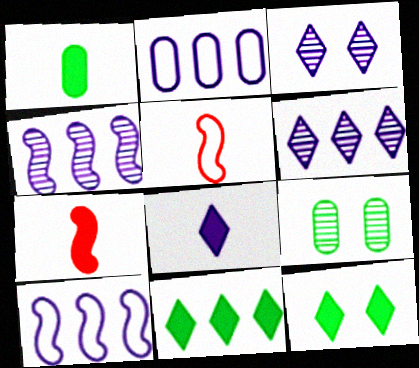[[1, 7, 8]]